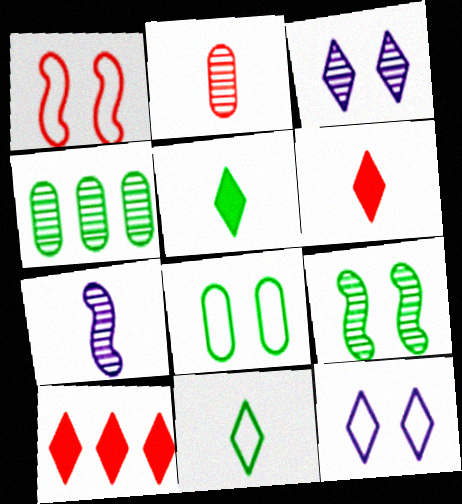[[1, 2, 10], 
[1, 8, 12], 
[3, 10, 11], 
[7, 8, 10]]